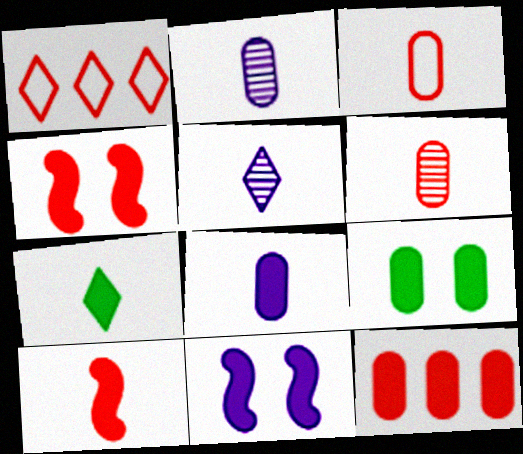[[1, 4, 6], 
[7, 8, 10], 
[7, 11, 12], 
[8, 9, 12]]